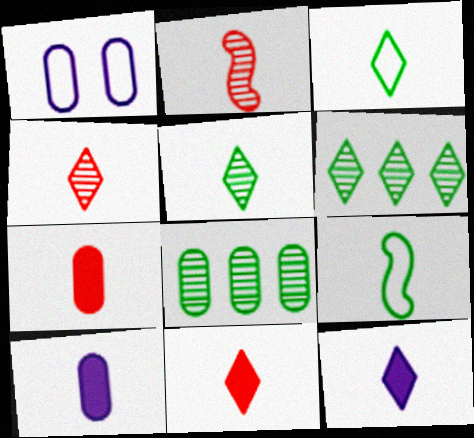[[1, 7, 8], 
[2, 3, 10], 
[3, 4, 12], 
[4, 9, 10]]